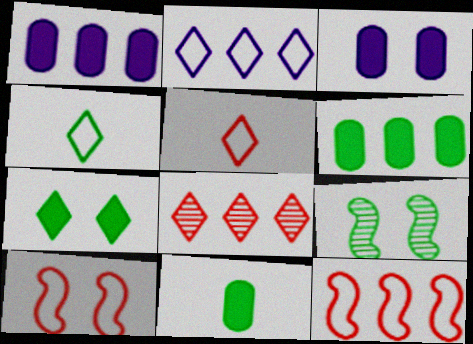[[1, 5, 9], 
[4, 6, 9]]